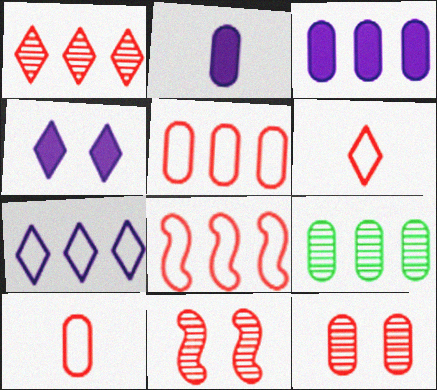[[3, 5, 9]]